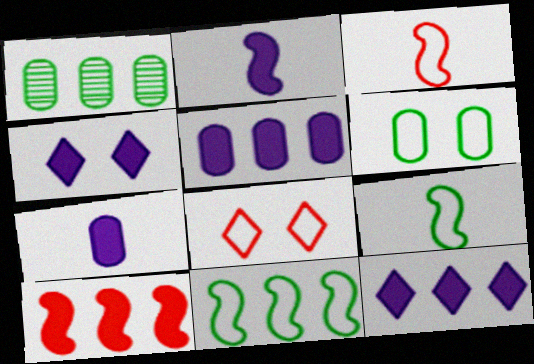[[1, 2, 8], 
[1, 3, 4], 
[2, 4, 5]]